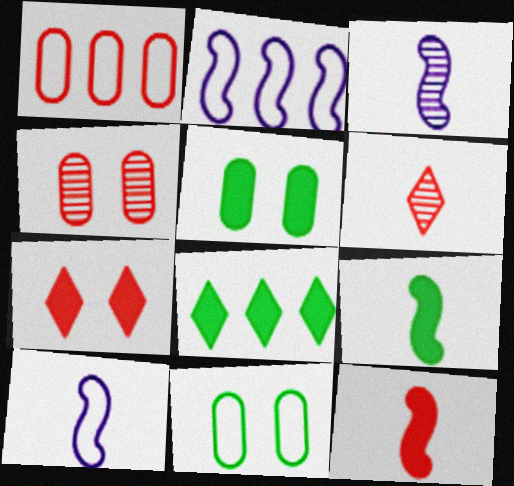[[2, 5, 6], 
[4, 8, 10], 
[5, 8, 9]]